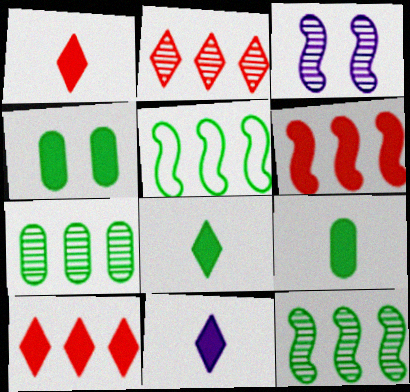[[1, 8, 11], 
[4, 6, 11]]